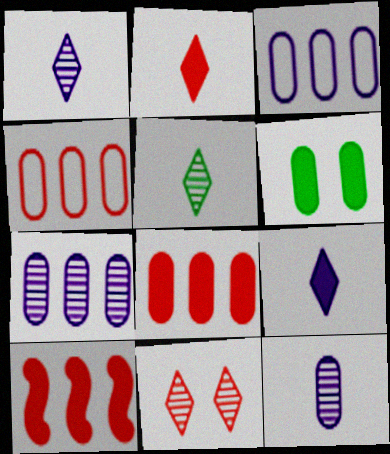[[4, 6, 12], 
[6, 9, 10]]